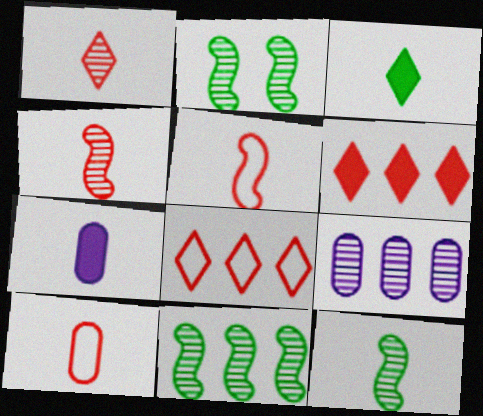[[1, 2, 9], 
[2, 7, 8], 
[2, 11, 12]]